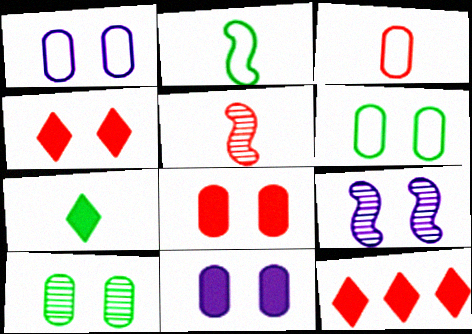[[1, 8, 10], 
[4, 6, 9]]